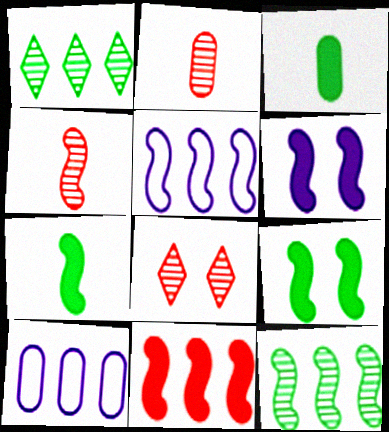[[1, 10, 11], 
[3, 5, 8], 
[4, 5, 9], 
[5, 11, 12], 
[6, 7, 11], 
[7, 8, 10]]